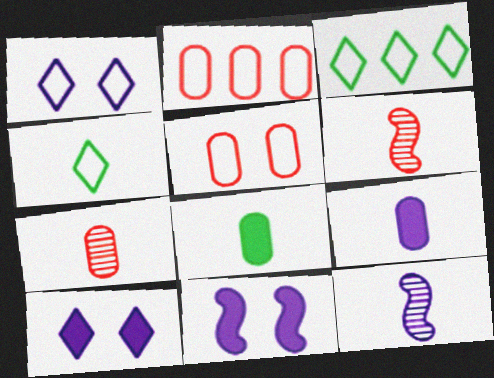[[3, 7, 11], 
[4, 6, 9]]